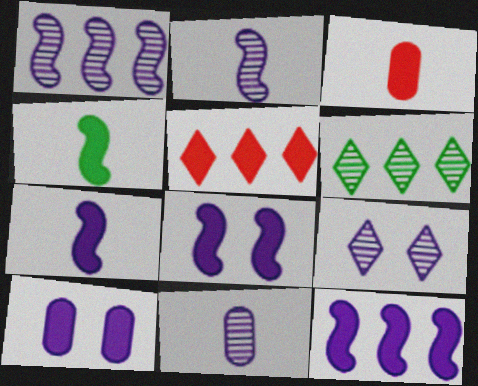[[1, 9, 11], 
[4, 5, 10], 
[7, 8, 12]]